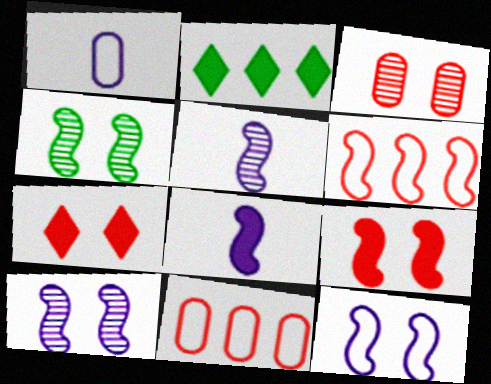[[4, 6, 8], 
[4, 9, 12]]